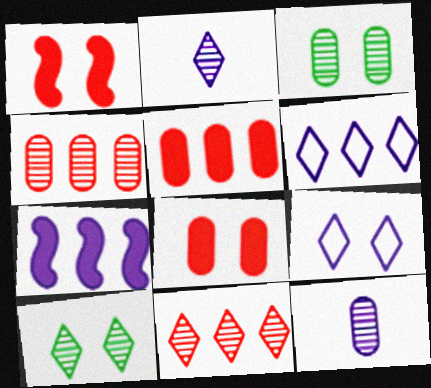[[1, 3, 9], 
[2, 10, 11], 
[3, 4, 12], 
[7, 9, 12]]